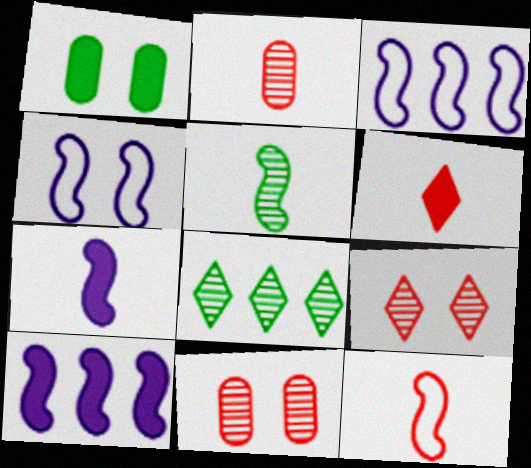[[1, 4, 9], 
[1, 6, 10], 
[2, 6, 12], 
[5, 7, 12]]